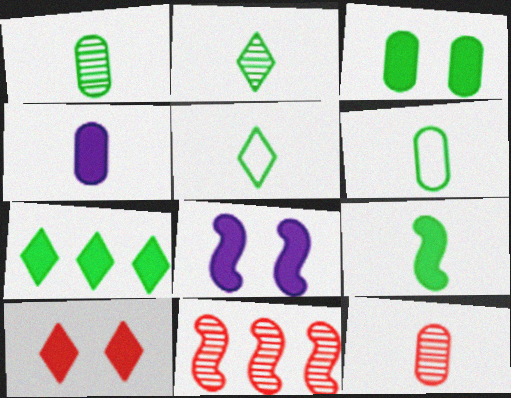[[1, 5, 9], 
[2, 6, 9], 
[3, 7, 9], 
[3, 8, 10], 
[4, 6, 12]]